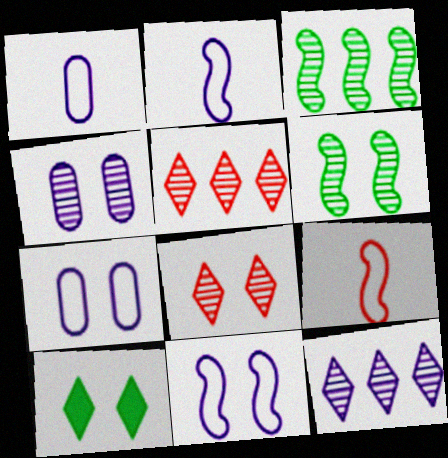[[4, 6, 8]]